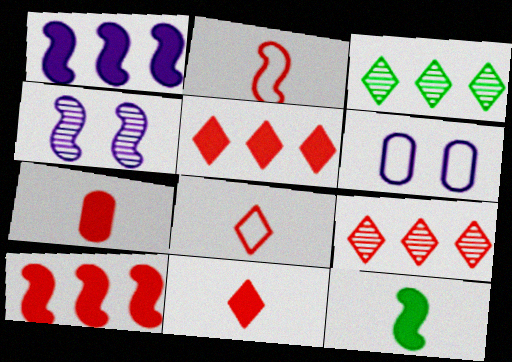[[6, 9, 12]]